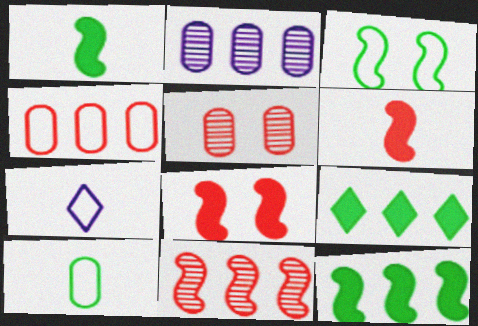[[3, 4, 7], 
[5, 7, 12]]